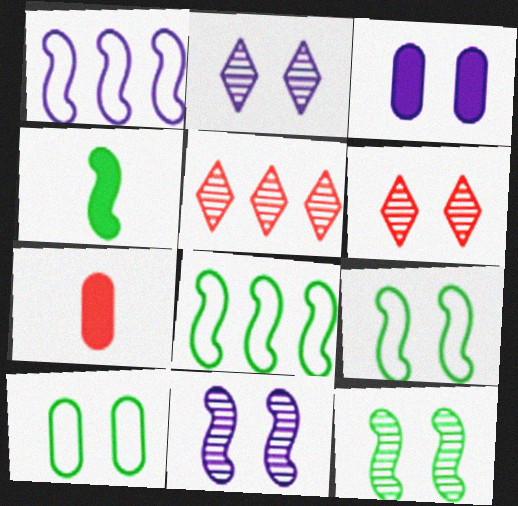[[2, 7, 8], 
[3, 6, 9], 
[4, 8, 12]]